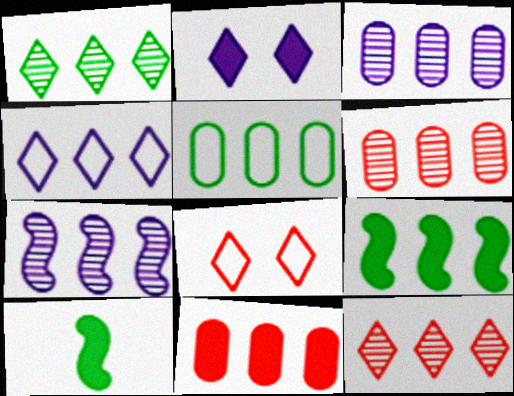[[1, 5, 9], 
[1, 6, 7], 
[2, 10, 11], 
[3, 5, 11], 
[3, 8, 10], 
[4, 6, 9]]